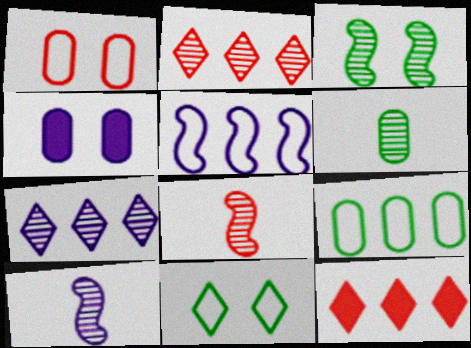[[1, 8, 12]]